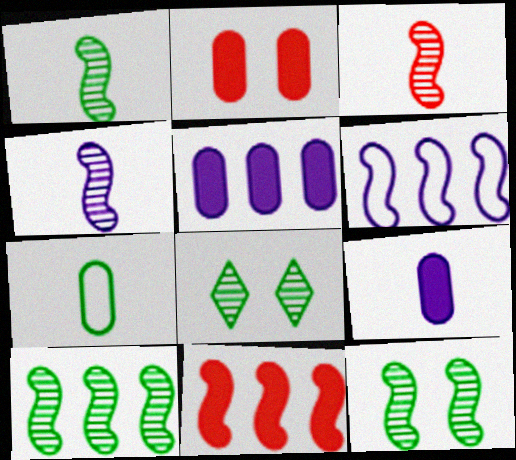[[1, 3, 4], 
[1, 10, 12], 
[6, 10, 11]]